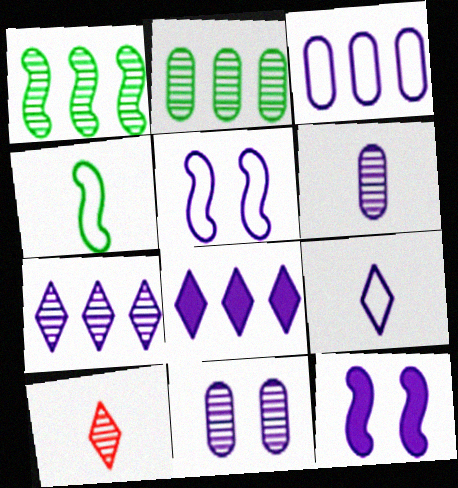[[1, 10, 11], 
[3, 5, 9], 
[5, 6, 8]]